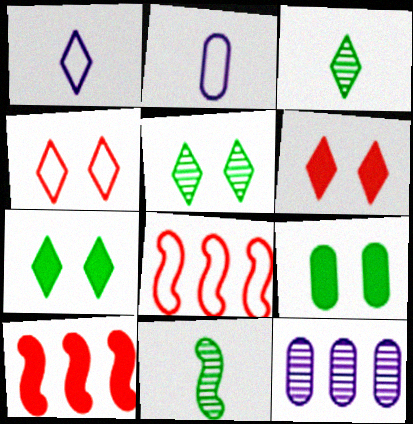[[2, 5, 10]]